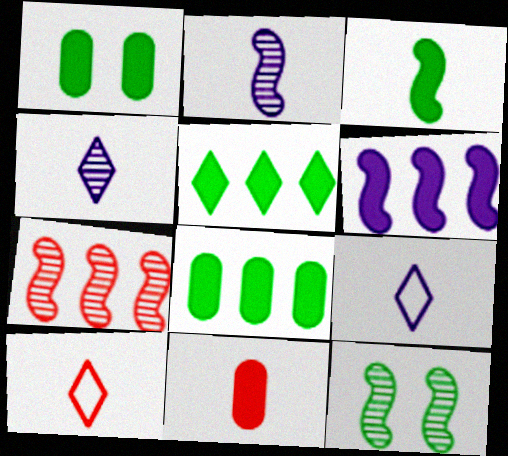[[1, 3, 5], 
[1, 7, 9], 
[2, 7, 12]]